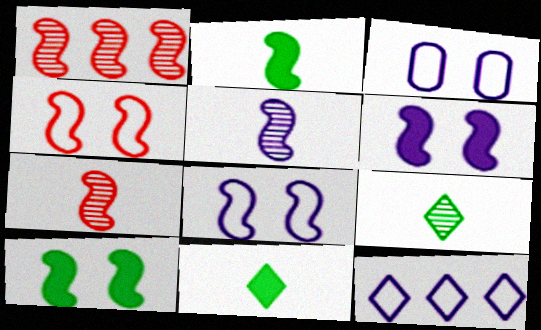[[1, 2, 8], 
[1, 3, 11]]